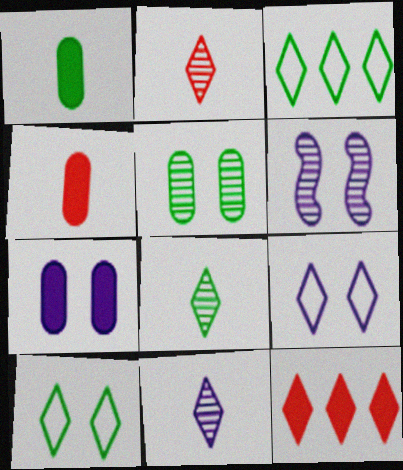[[2, 8, 11], 
[3, 4, 6], 
[6, 7, 9], 
[8, 9, 12], 
[10, 11, 12]]